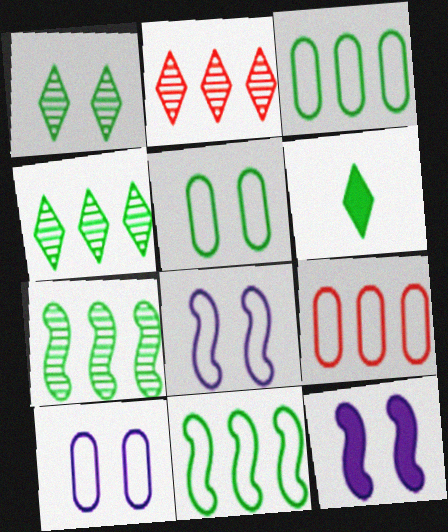[[5, 6, 7]]